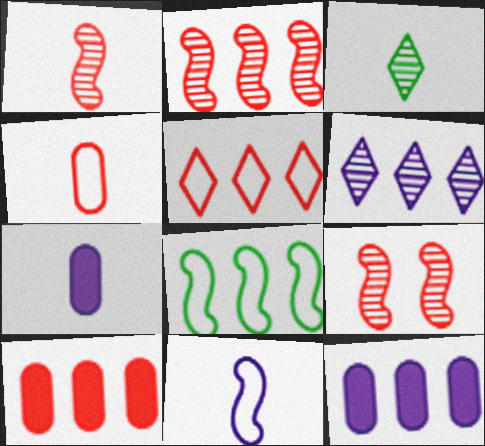[[1, 2, 9], 
[2, 5, 10], 
[6, 8, 10]]